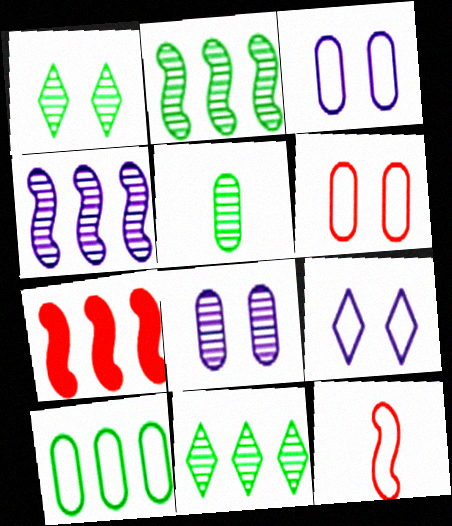[[1, 2, 5], 
[5, 7, 9], 
[9, 10, 12]]